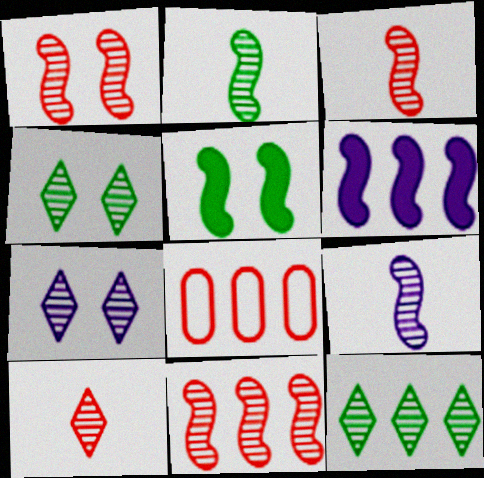[[1, 3, 11], 
[2, 3, 9], 
[6, 8, 12], 
[7, 10, 12]]